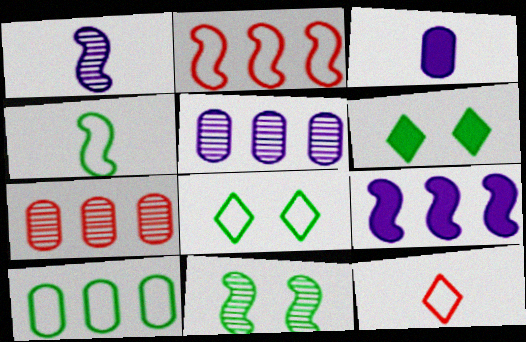[[4, 8, 10]]